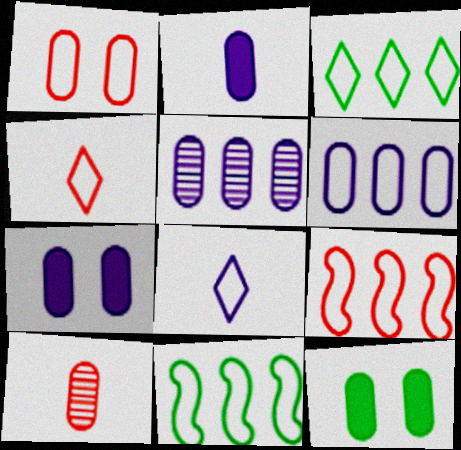[[1, 4, 9], 
[1, 8, 11], 
[3, 6, 9], 
[6, 10, 12]]